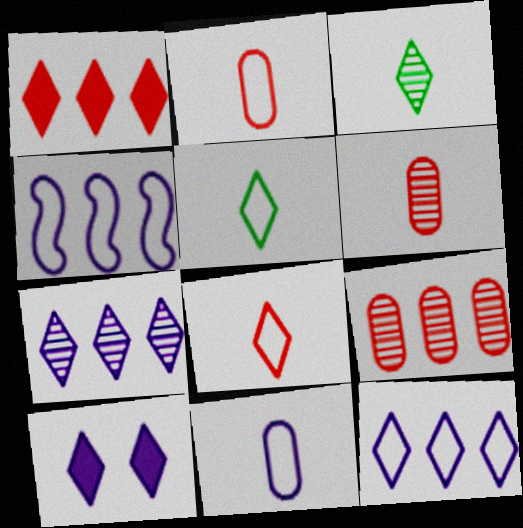[]